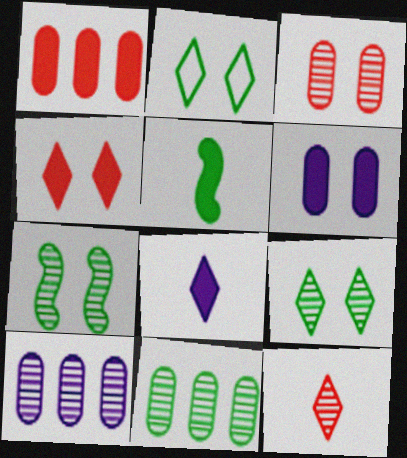[[2, 5, 11], 
[7, 10, 12]]